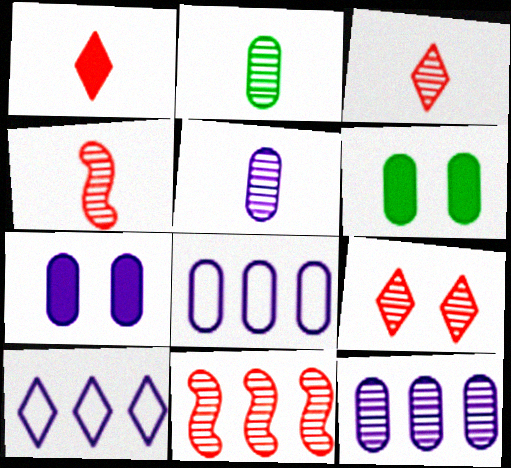[[4, 6, 10], 
[5, 7, 8]]